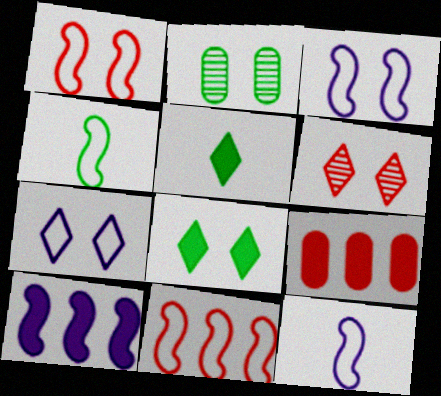[[3, 4, 11], 
[6, 7, 8]]